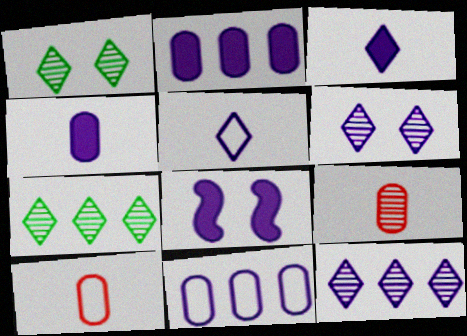[[2, 3, 8], 
[7, 8, 10]]